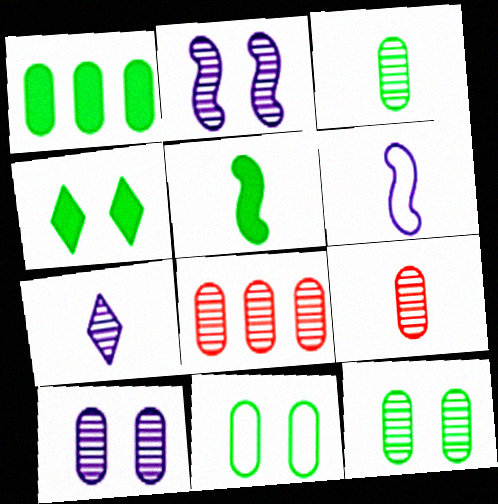[[1, 3, 11], 
[1, 4, 5], 
[3, 8, 10], 
[4, 6, 8]]